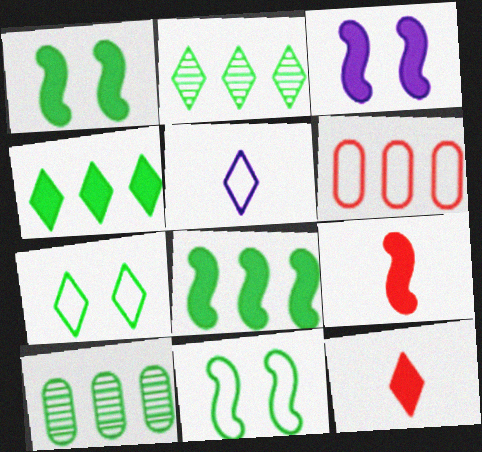[[3, 8, 9], 
[5, 6, 11]]